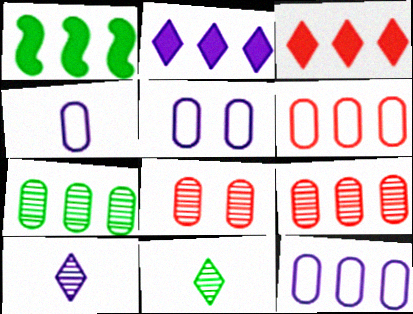[[4, 5, 12]]